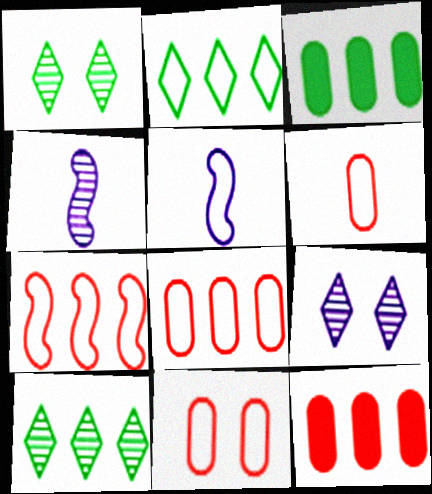[[1, 5, 12], 
[2, 5, 11], 
[6, 8, 11]]